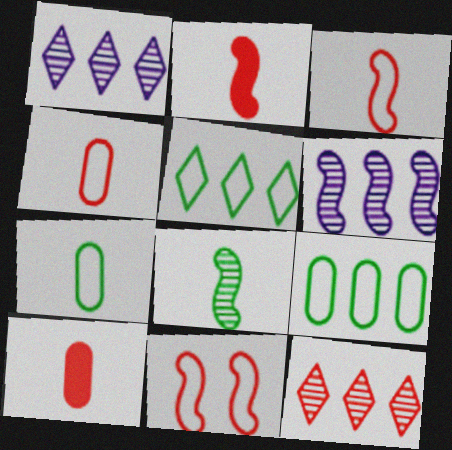[[10, 11, 12]]